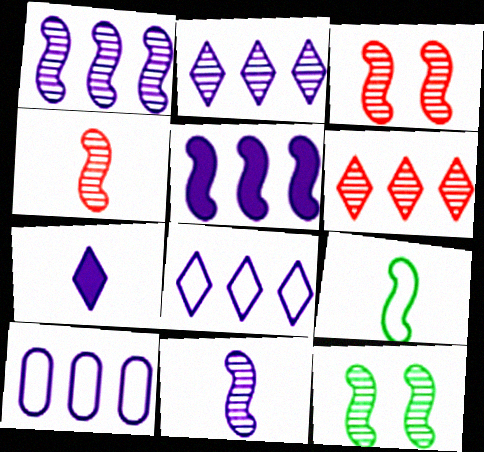[[1, 4, 12], 
[2, 5, 10], 
[3, 5, 9]]